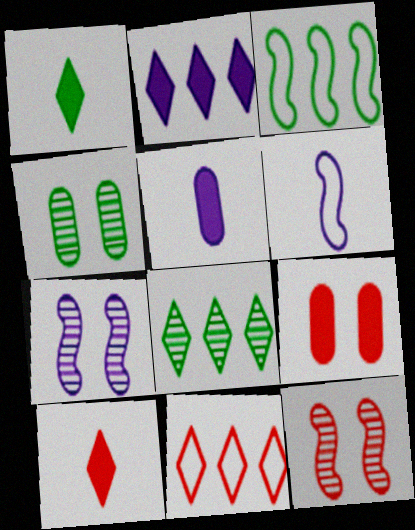[[1, 3, 4], 
[2, 8, 11], 
[6, 8, 9]]